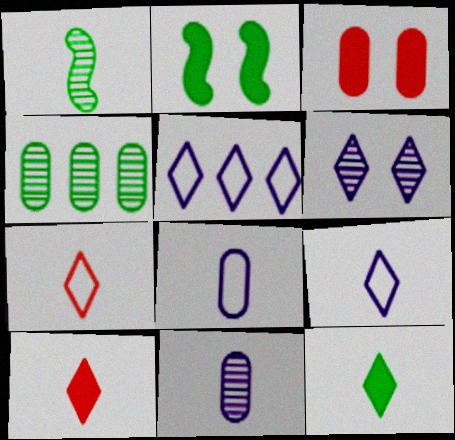[[1, 3, 5], 
[1, 8, 10], 
[3, 4, 8]]